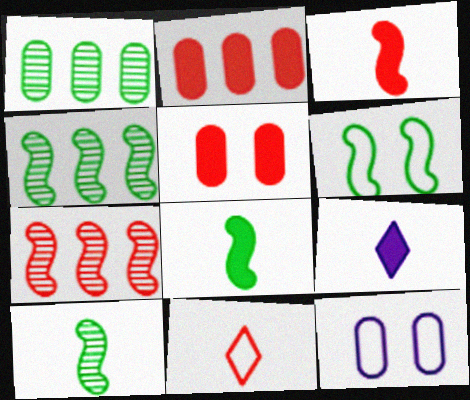[[4, 6, 8], 
[5, 7, 11]]